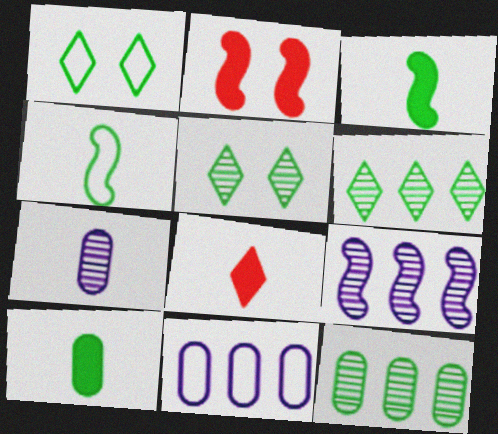[[1, 3, 12], 
[2, 4, 9], 
[4, 7, 8]]